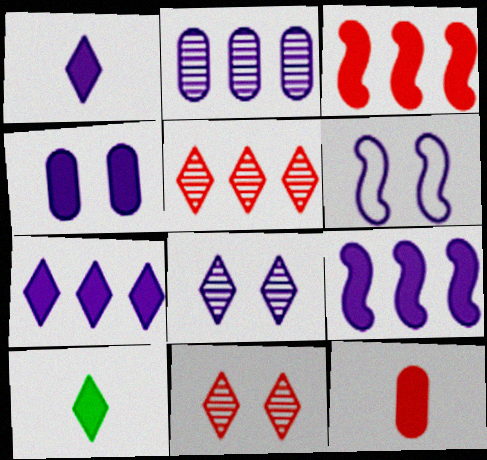[[1, 2, 6], 
[1, 4, 9], 
[3, 4, 10], 
[4, 6, 8]]